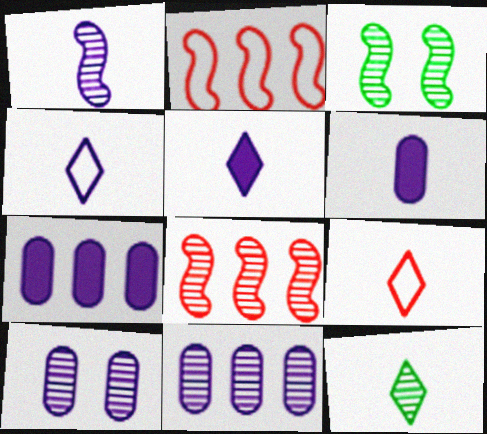[[1, 3, 8], 
[1, 4, 6], 
[3, 7, 9], 
[5, 9, 12], 
[8, 10, 12]]